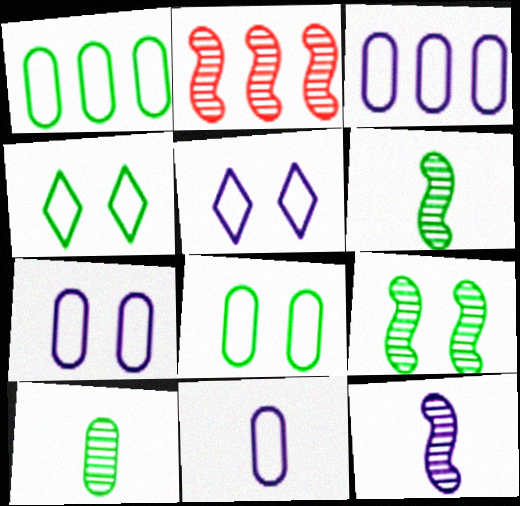[[2, 9, 12], 
[3, 7, 11]]